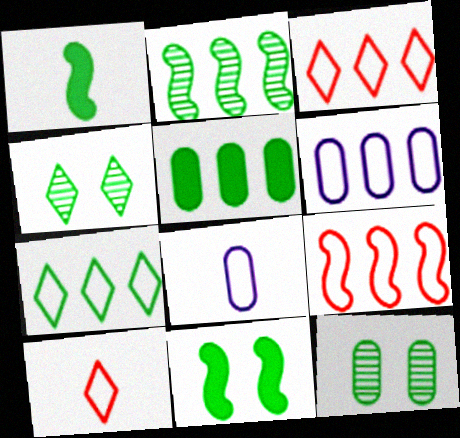[[1, 7, 12], 
[2, 5, 7], 
[6, 7, 9]]